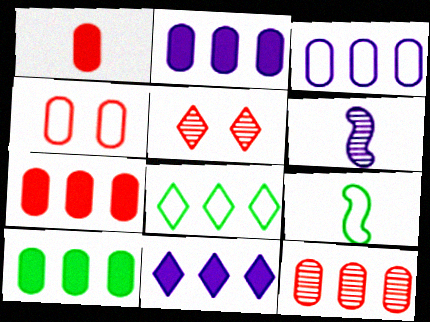[[1, 4, 12], 
[2, 5, 9], 
[2, 7, 10], 
[3, 10, 12]]